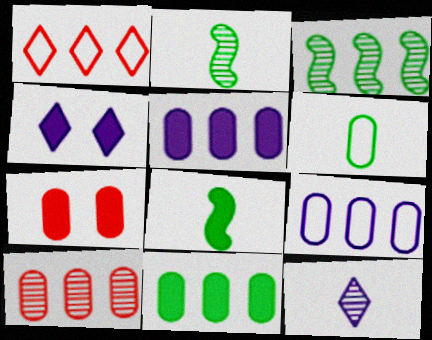[[1, 3, 5], 
[9, 10, 11]]